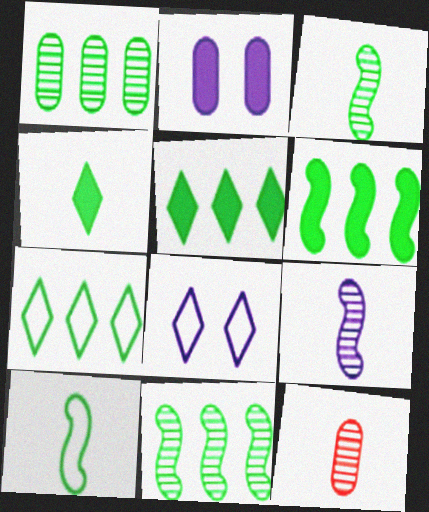[[1, 6, 7], 
[6, 8, 12]]